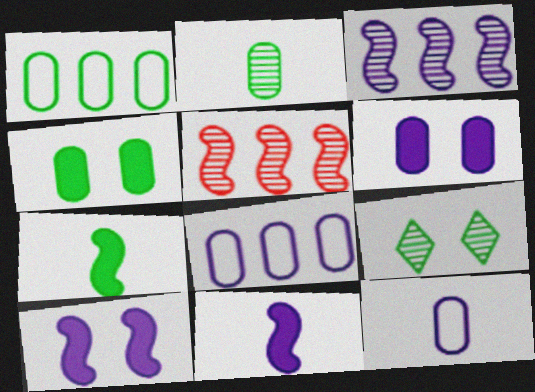[[1, 2, 4], 
[1, 7, 9]]